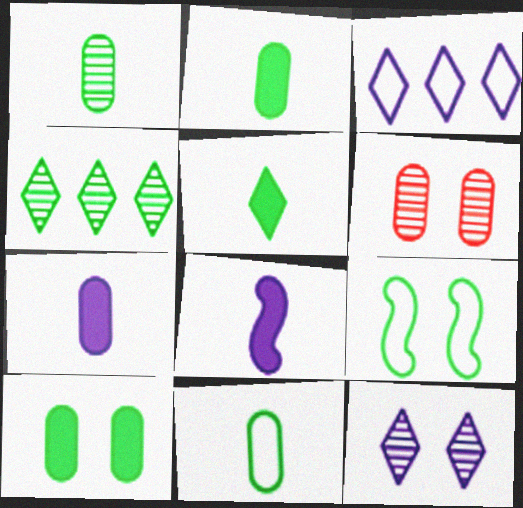[[1, 2, 11], 
[2, 4, 9]]